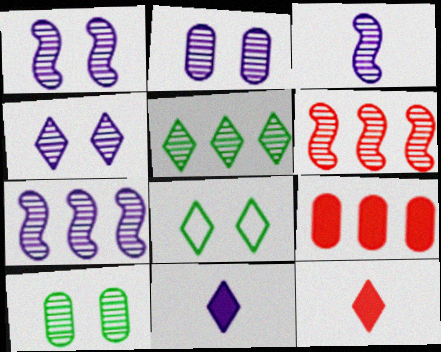[[1, 2, 4], 
[1, 3, 7], 
[3, 8, 9]]